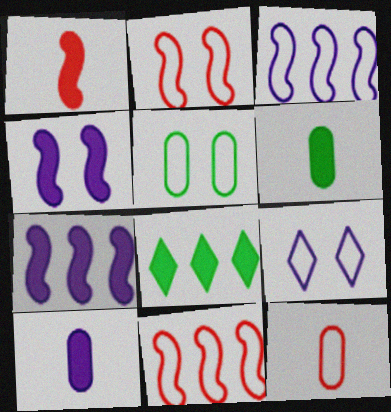[[2, 5, 9]]